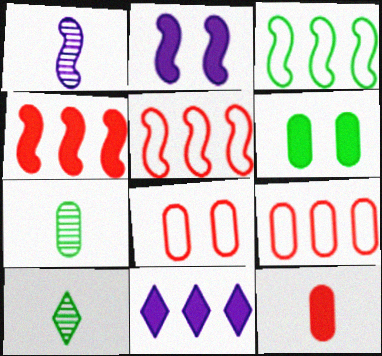[[2, 9, 10], 
[3, 6, 10]]